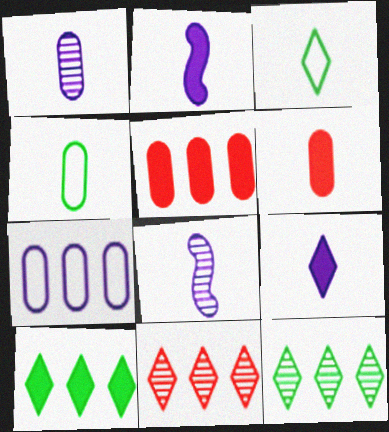[[1, 4, 6], 
[3, 6, 8]]